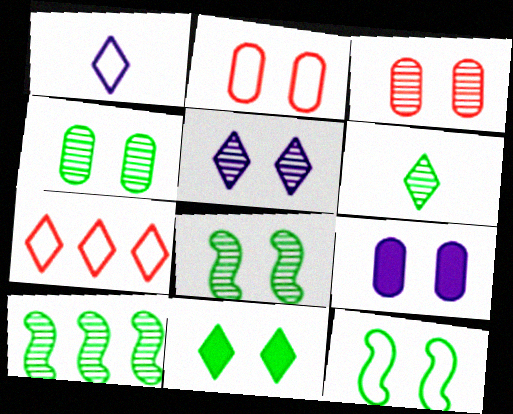[[2, 4, 9], 
[3, 5, 8], 
[4, 6, 10], 
[4, 11, 12]]